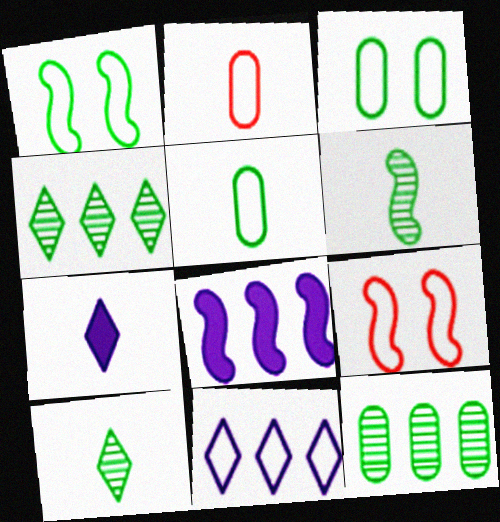[[1, 2, 11], 
[2, 6, 7], 
[5, 9, 11], 
[6, 8, 9], 
[7, 9, 12]]